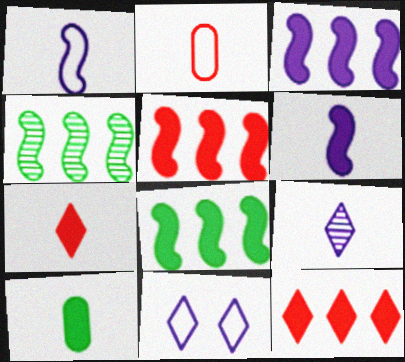[[3, 5, 8], 
[6, 7, 10]]